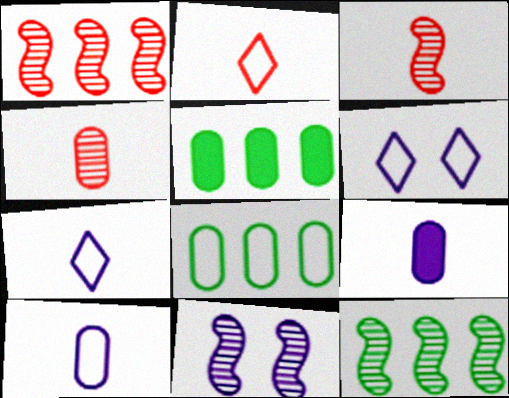[[2, 5, 11], 
[3, 5, 6], 
[3, 11, 12]]